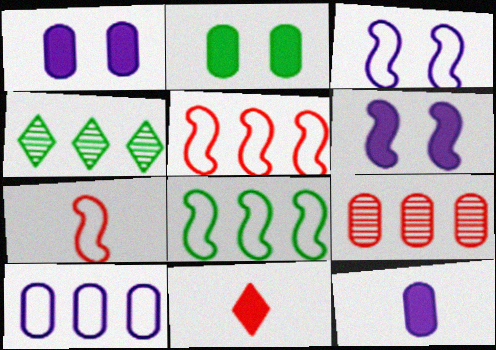[[1, 4, 7], 
[3, 7, 8]]